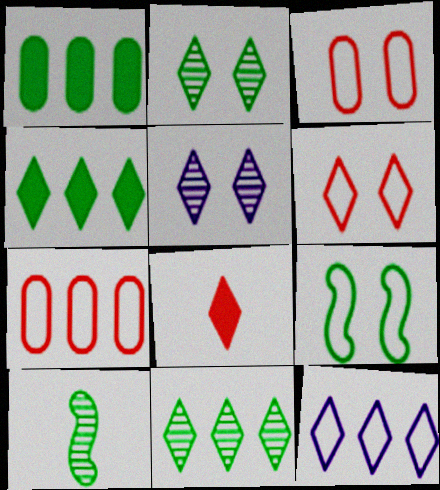[[2, 8, 12]]